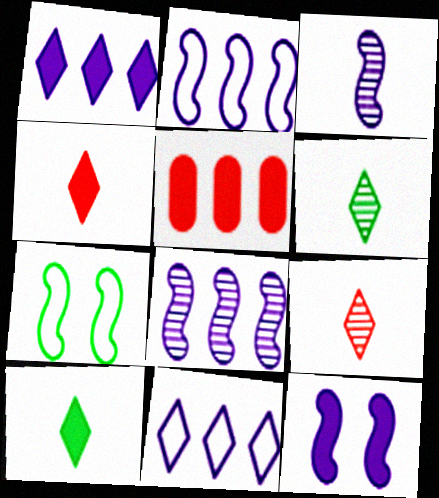[[2, 3, 12], 
[5, 10, 12]]